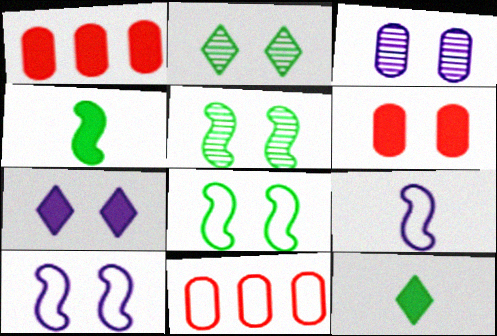[[1, 2, 9], 
[1, 4, 7], 
[2, 6, 10], 
[3, 7, 10]]